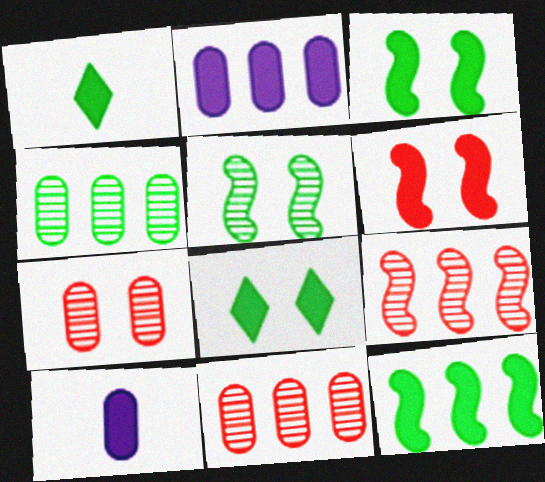[[1, 2, 6]]